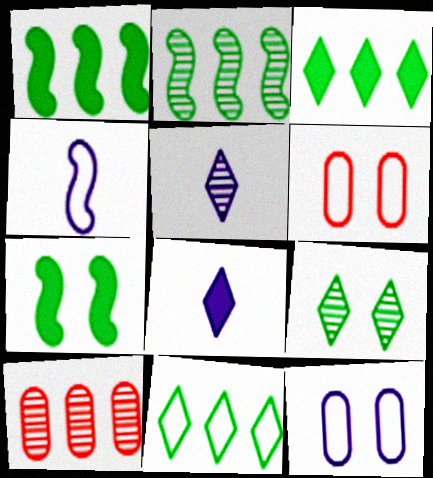[[1, 5, 6], 
[2, 6, 8], 
[4, 6, 11]]